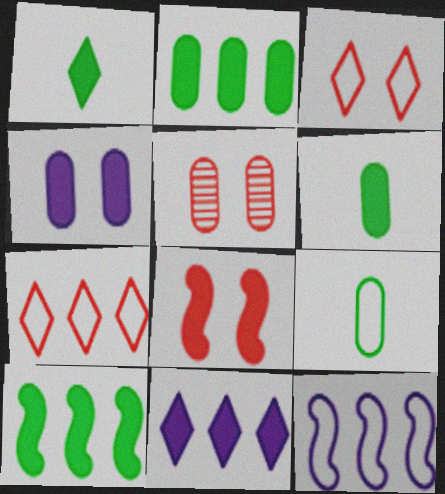[[1, 5, 12], 
[3, 5, 8], 
[3, 9, 12], 
[6, 8, 11]]